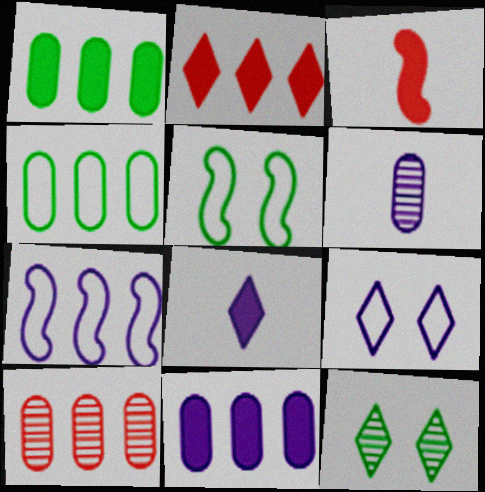[[2, 5, 6], 
[4, 10, 11], 
[5, 8, 10]]